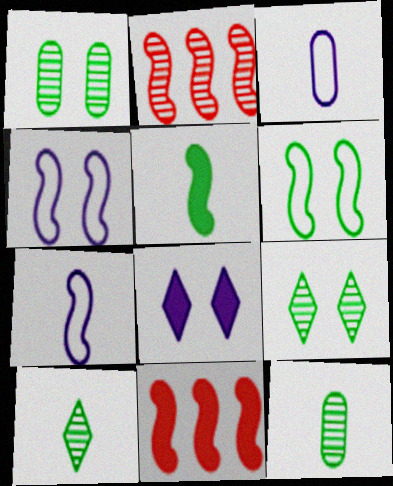[[2, 4, 5], 
[3, 9, 11]]